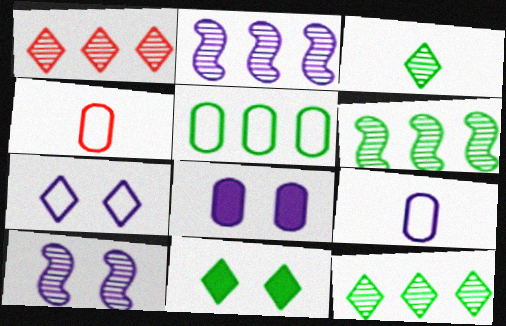[[2, 4, 11], 
[7, 8, 10]]